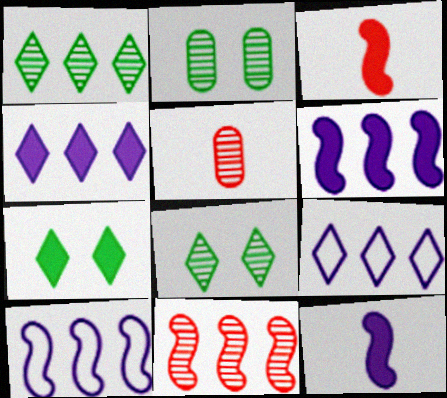[[2, 3, 9], 
[5, 7, 10]]